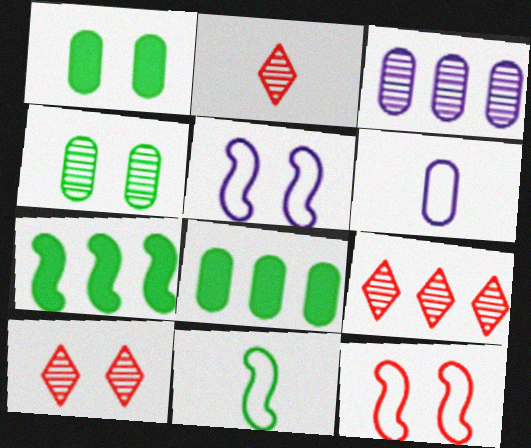[[1, 5, 10], 
[2, 5, 8], 
[2, 9, 10], 
[6, 7, 10]]